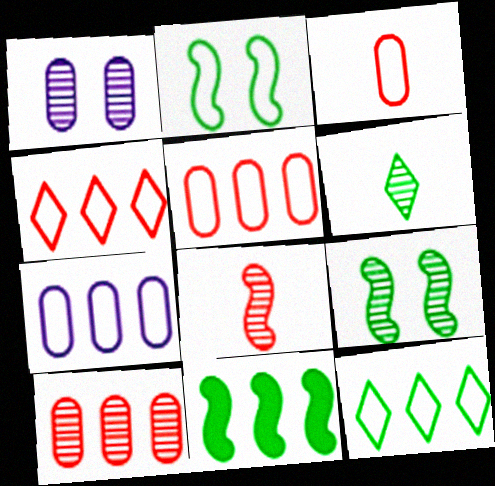[]